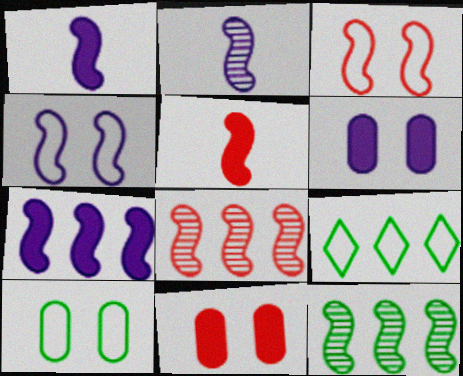[[1, 3, 12], 
[2, 4, 7], 
[2, 9, 11], 
[3, 5, 8], 
[4, 5, 12]]